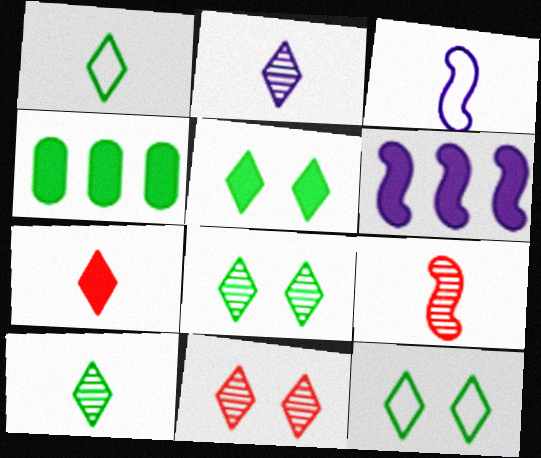[[1, 2, 7], 
[3, 4, 11], 
[5, 8, 12]]